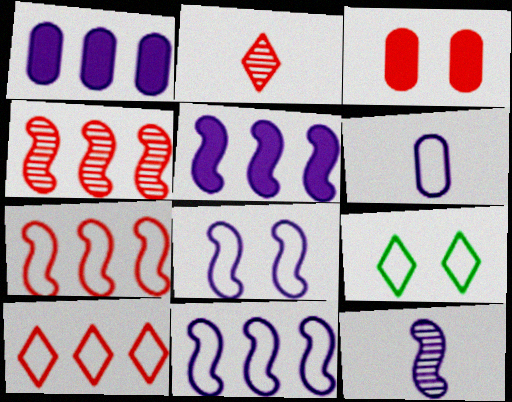[[2, 3, 7], 
[5, 8, 12], 
[6, 7, 9]]